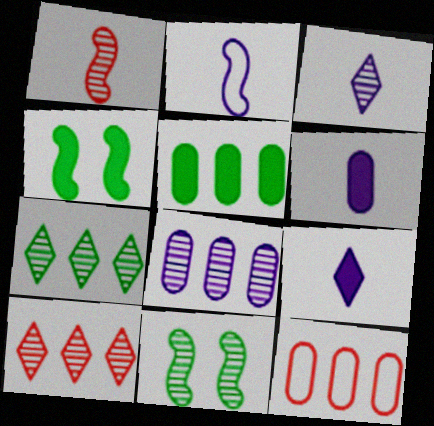[[2, 3, 6], 
[3, 4, 12], 
[5, 8, 12], 
[9, 11, 12]]